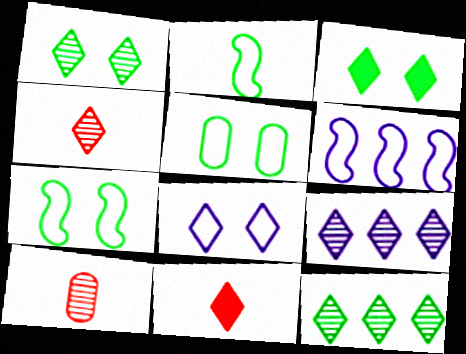[[1, 4, 9], 
[3, 6, 10], 
[8, 11, 12]]